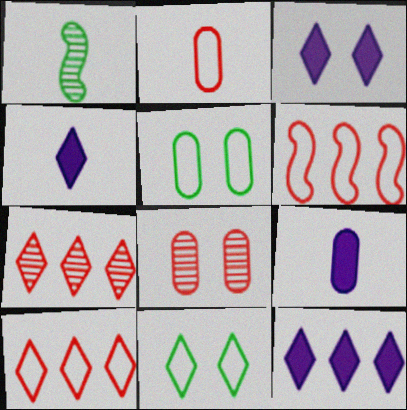[[1, 2, 4], 
[3, 4, 12], 
[4, 7, 11]]